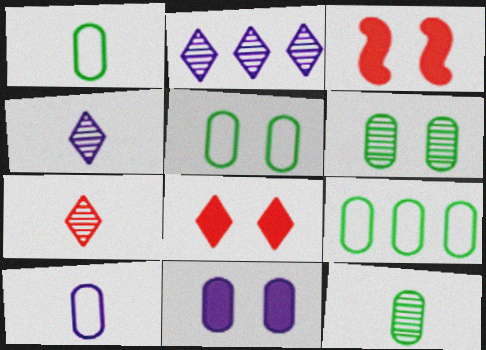[[1, 2, 3], 
[1, 5, 9], 
[3, 4, 9]]